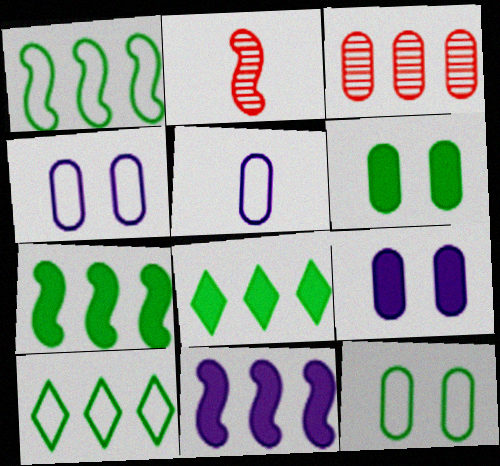[[2, 4, 8], 
[2, 9, 10], 
[3, 5, 6], 
[3, 10, 11]]